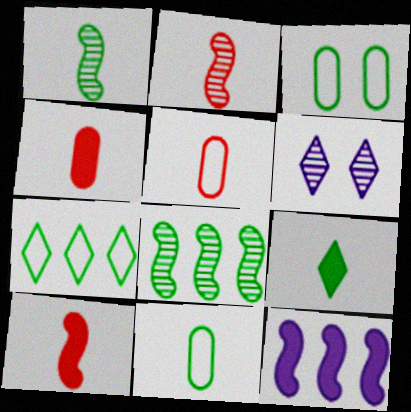[[1, 9, 11], 
[3, 8, 9]]